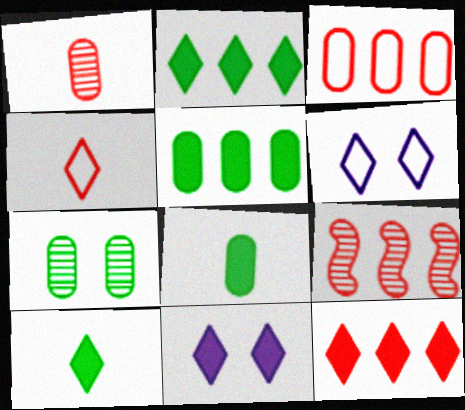[[3, 9, 12], 
[6, 8, 9], 
[10, 11, 12]]